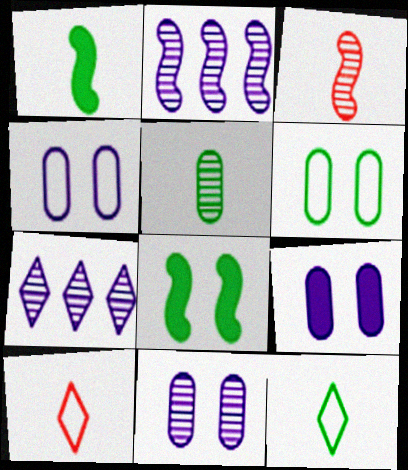[[1, 5, 12], 
[4, 9, 11]]